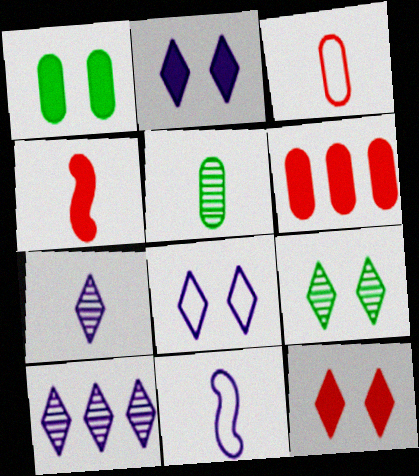[[4, 6, 12], 
[6, 9, 11], 
[8, 9, 12]]